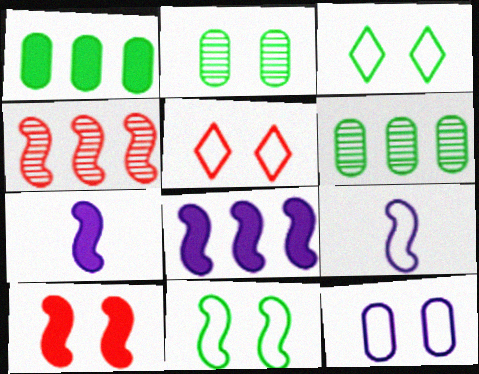[[4, 7, 11], 
[5, 6, 7], 
[5, 11, 12]]